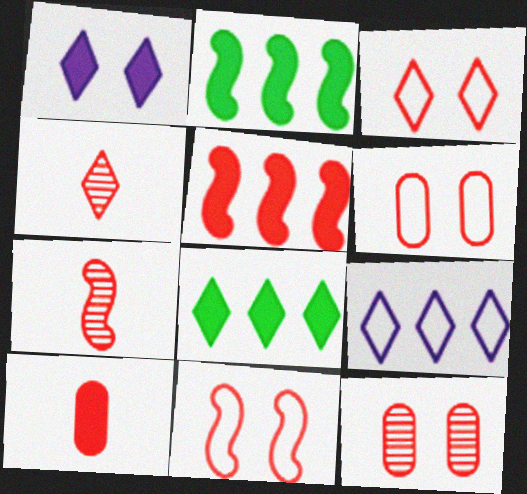[[1, 2, 10], 
[3, 6, 11], 
[4, 5, 6], 
[5, 7, 11]]